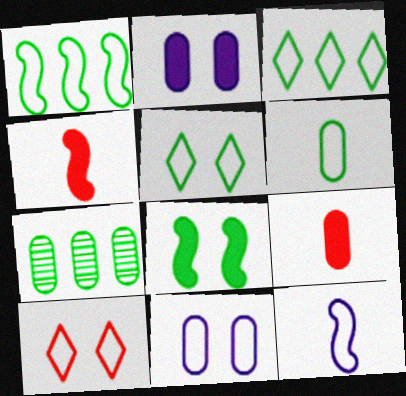[[1, 5, 6], 
[7, 9, 11]]